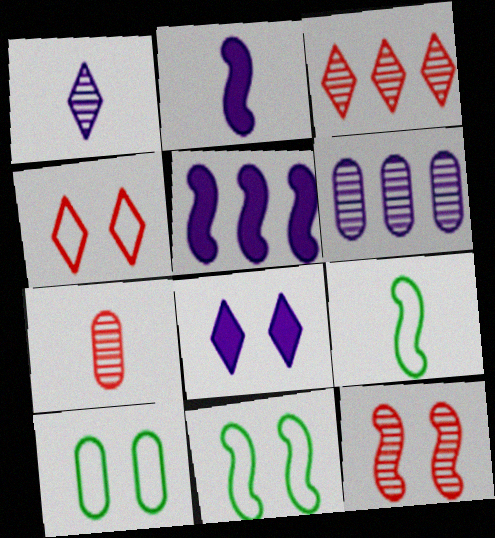[[2, 3, 10], 
[3, 7, 12], 
[5, 9, 12], 
[8, 10, 12]]